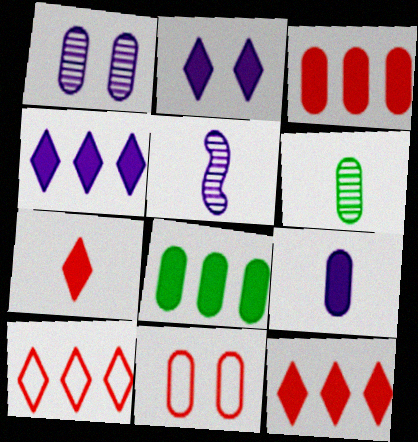[]